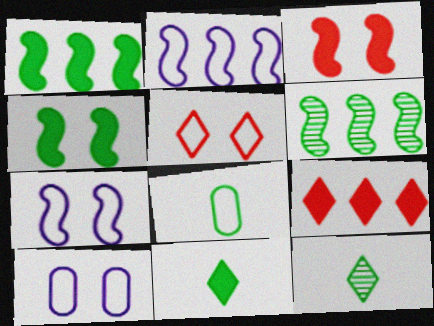[[2, 5, 8]]